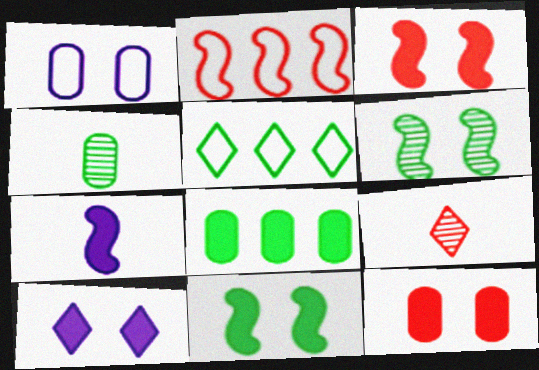[[2, 4, 10], 
[2, 6, 7], 
[2, 9, 12], 
[4, 5, 11], 
[5, 9, 10], 
[10, 11, 12]]